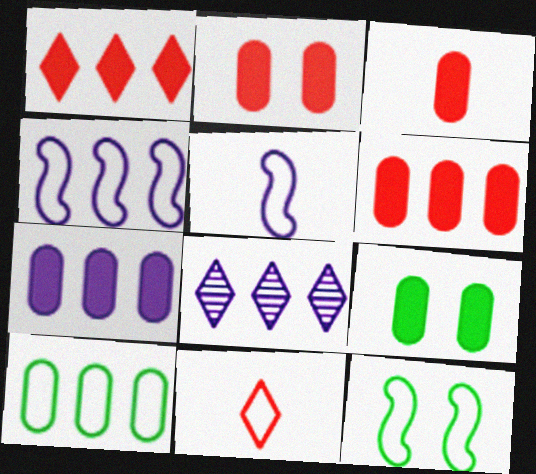[[2, 3, 6], 
[3, 7, 9], 
[3, 8, 12], 
[4, 7, 8]]